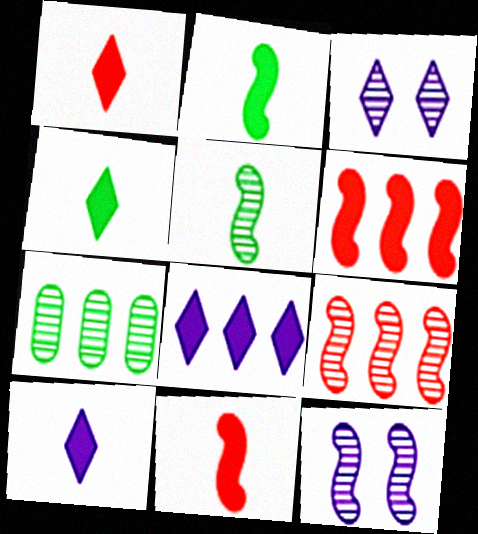[[1, 4, 10], 
[5, 9, 12]]